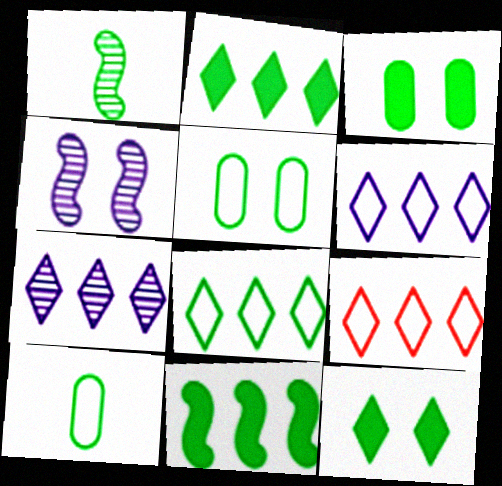[[1, 2, 5], 
[1, 3, 8], 
[2, 7, 9], 
[6, 8, 9]]